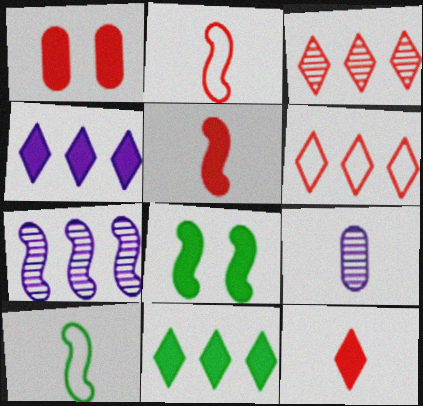[[1, 2, 3], 
[2, 7, 8], 
[6, 8, 9], 
[9, 10, 12]]